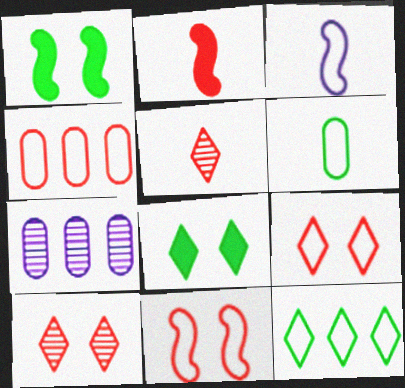[[2, 4, 10]]